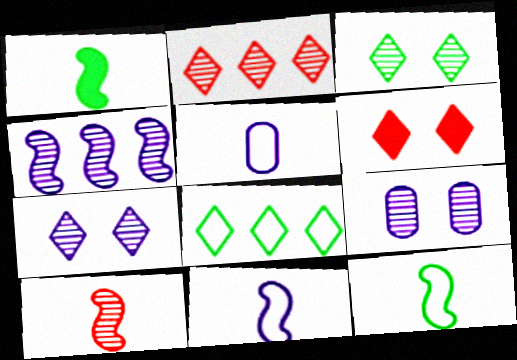[[1, 10, 11]]